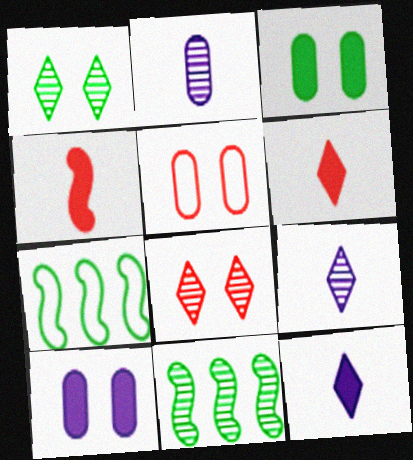[[2, 8, 11], 
[5, 11, 12]]